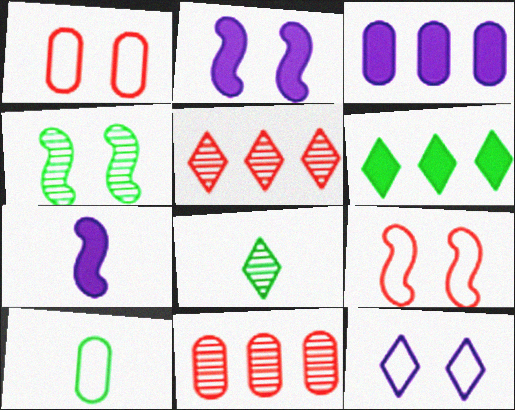[[2, 4, 9], 
[2, 5, 10], 
[3, 8, 9], 
[4, 6, 10]]